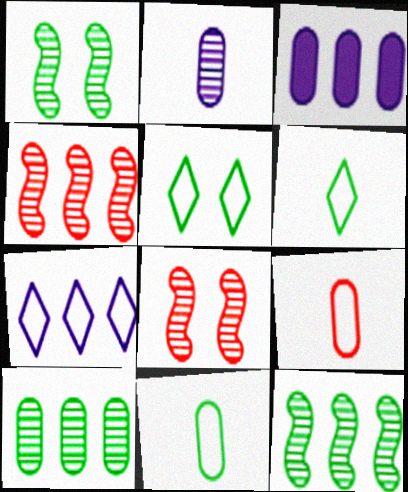[[3, 6, 8]]